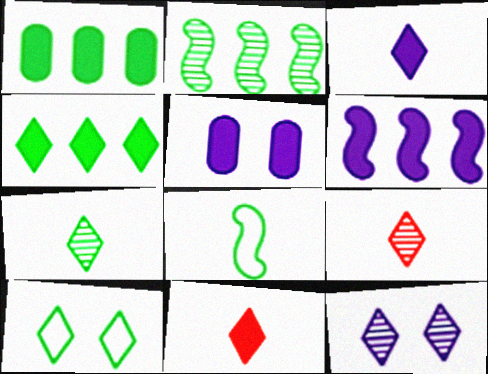[[3, 5, 6], 
[4, 7, 10]]